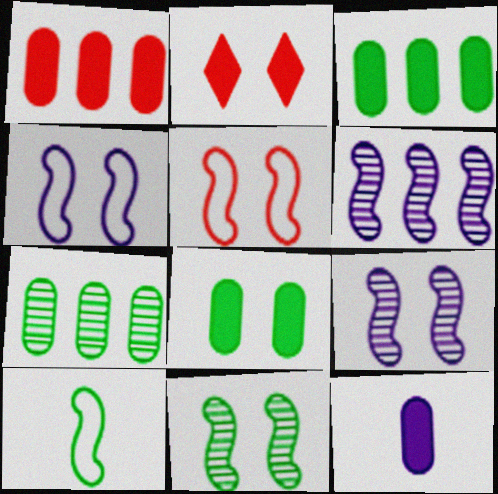[[1, 8, 12]]